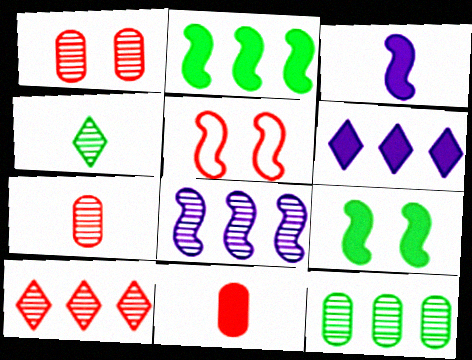[[1, 4, 8], 
[5, 10, 11], 
[6, 9, 11], 
[8, 10, 12]]